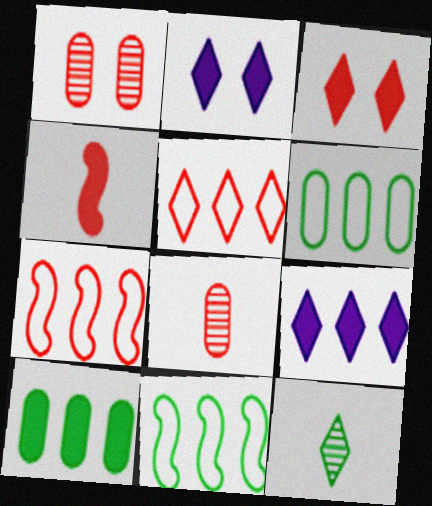[[1, 4, 5], 
[2, 4, 10], 
[2, 5, 12], 
[2, 8, 11], 
[3, 7, 8]]